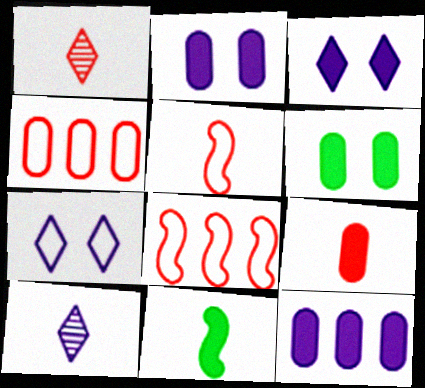[[1, 5, 9], 
[6, 8, 10], 
[6, 9, 12]]